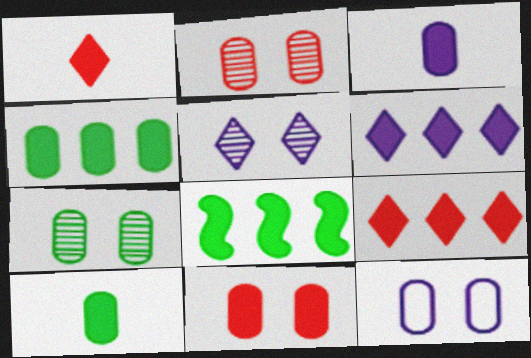[[3, 4, 11], 
[7, 11, 12]]